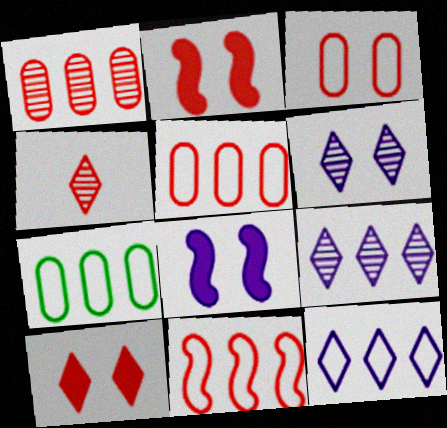[[2, 4, 5], 
[4, 7, 8], 
[7, 11, 12]]